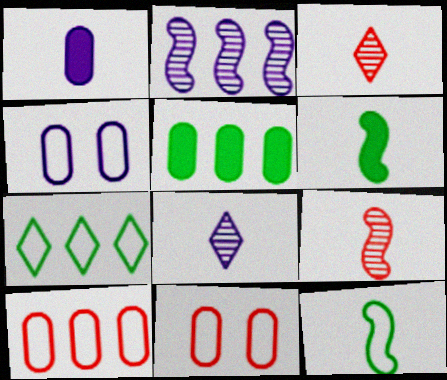[[1, 3, 12]]